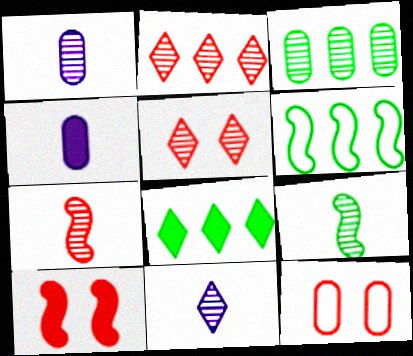[[3, 4, 12], 
[3, 6, 8], 
[4, 5, 6], 
[4, 8, 10], 
[5, 10, 12]]